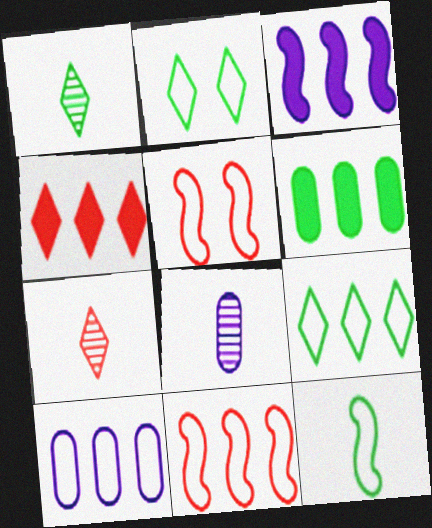[[3, 4, 6], 
[9, 10, 11]]